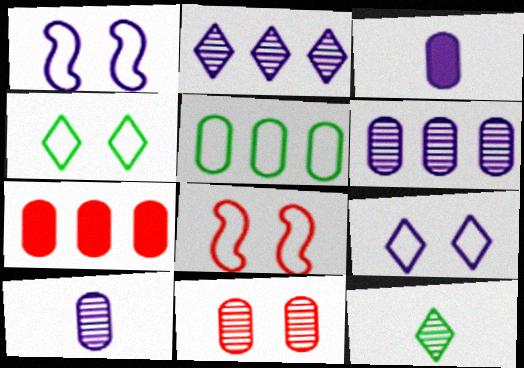[[1, 2, 3], 
[1, 7, 12], 
[3, 5, 11], 
[5, 6, 7]]